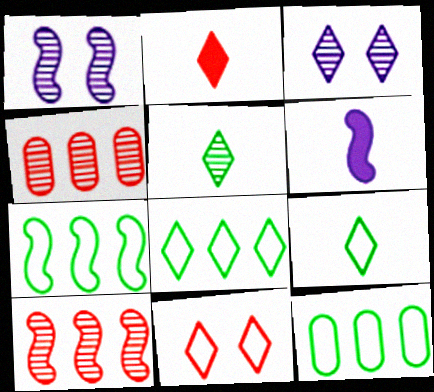[[1, 2, 12], 
[1, 4, 5], 
[2, 3, 8], 
[7, 8, 12]]